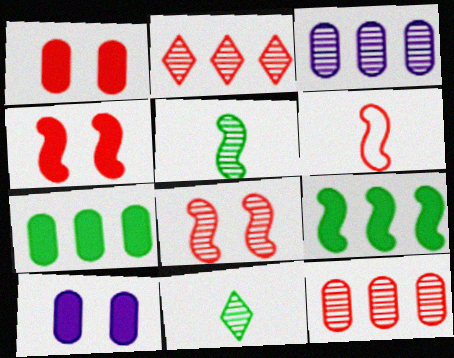[[1, 2, 6], 
[3, 8, 11]]